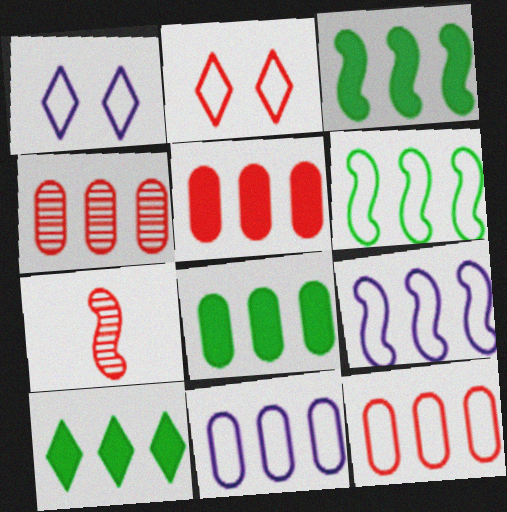[[1, 7, 8], 
[2, 5, 7], 
[3, 8, 10], 
[4, 5, 12], 
[4, 8, 11], 
[4, 9, 10]]